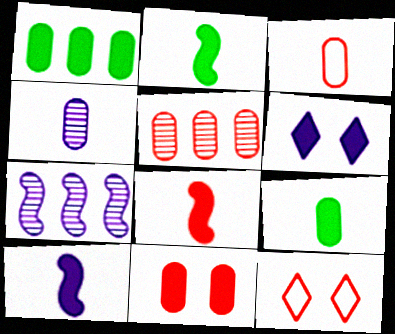[[1, 6, 8], 
[2, 8, 10], 
[3, 4, 9], 
[3, 5, 11], 
[5, 8, 12], 
[7, 9, 12]]